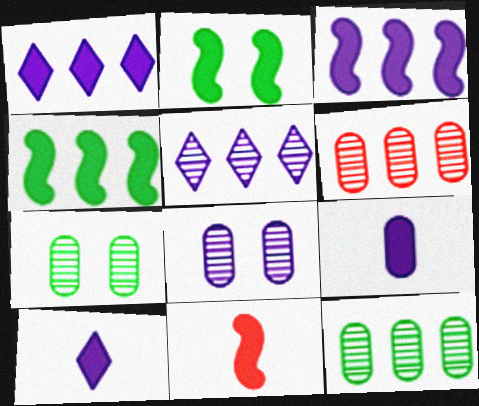[[2, 3, 11]]